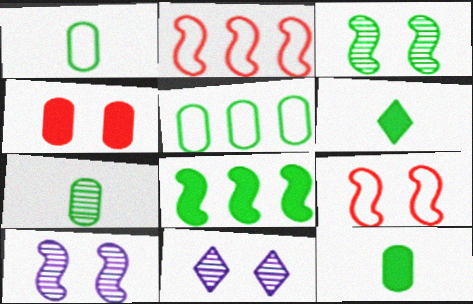[[1, 7, 12], 
[2, 11, 12], 
[3, 5, 6]]